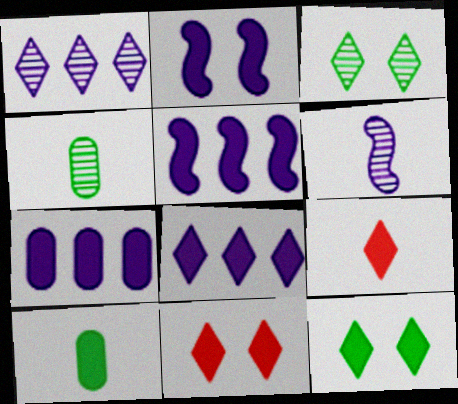[[5, 7, 8], 
[5, 10, 11], 
[8, 9, 12]]